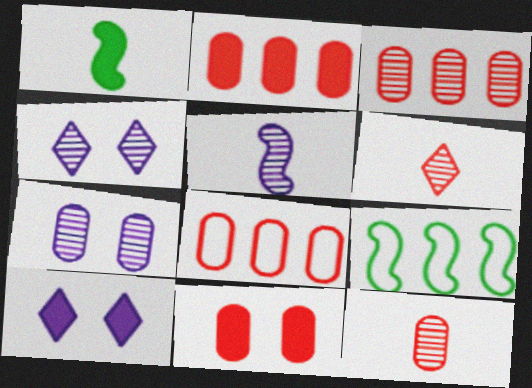[[1, 2, 10], 
[1, 4, 8], 
[2, 3, 8], 
[8, 11, 12], 
[9, 10, 12]]